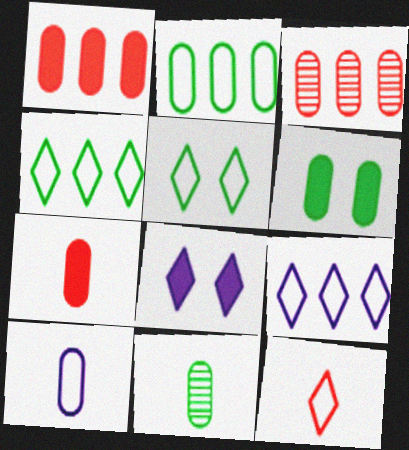[[2, 6, 11], 
[3, 6, 10], 
[5, 9, 12], 
[7, 10, 11]]